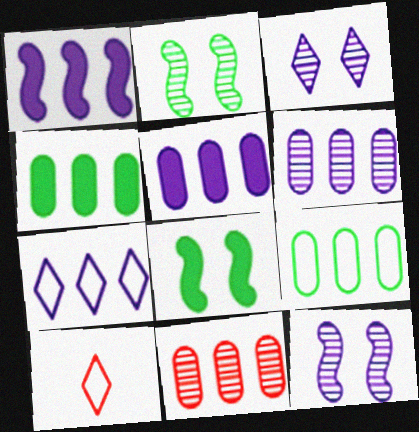[[1, 6, 7], 
[2, 5, 10], 
[4, 10, 12], 
[5, 9, 11], 
[6, 8, 10]]